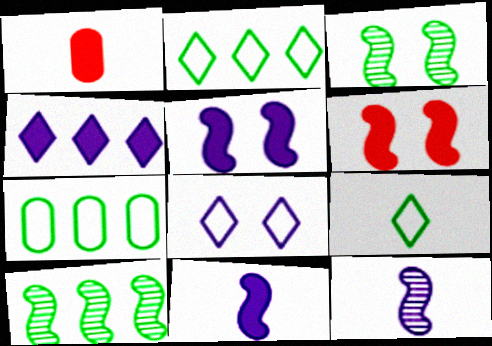[[1, 8, 10], 
[1, 9, 12]]